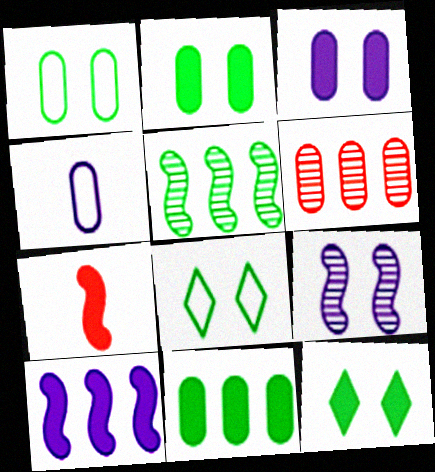[[2, 4, 6]]